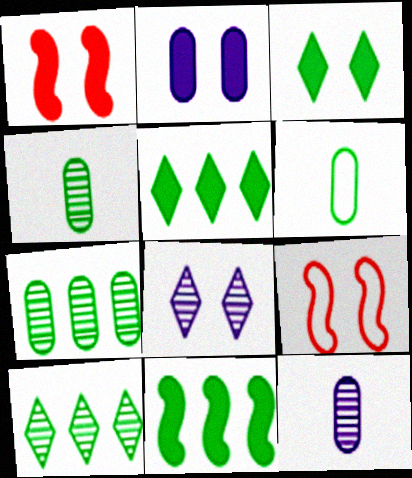[[1, 2, 3], 
[5, 9, 12]]